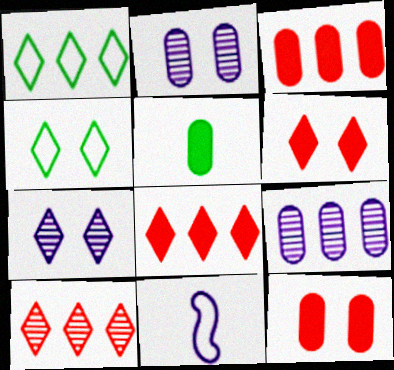[[4, 6, 7]]